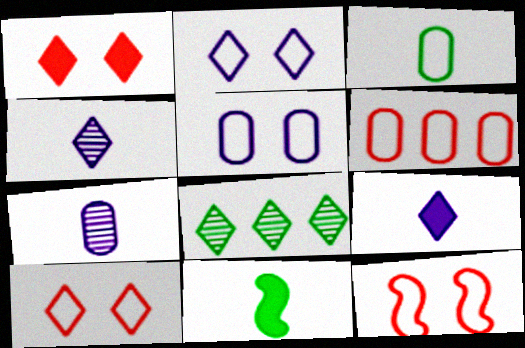[[3, 5, 6], 
[8, 9, 10]]